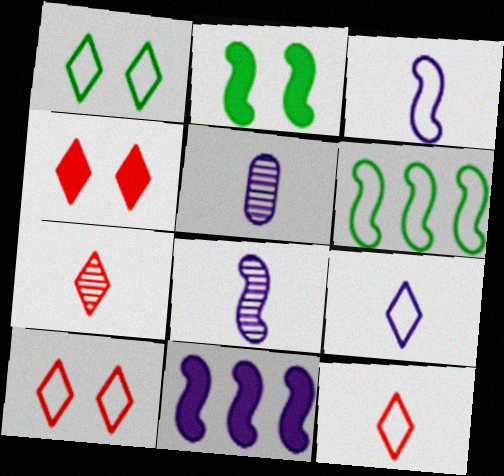[[4, 5, 6]]